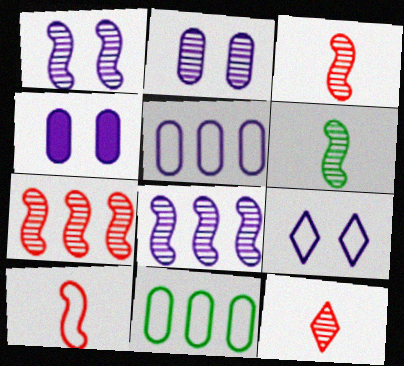[[1, 4, 9], 
[1, 6, 7], 
[9, 10, 11]]